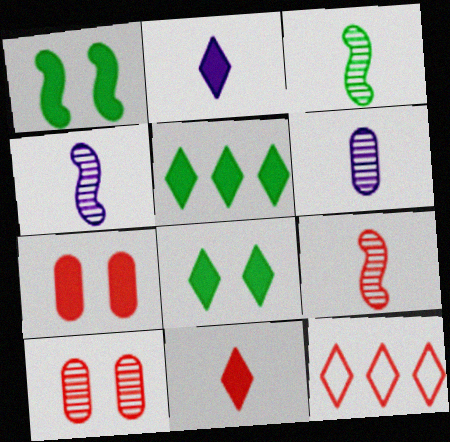[[1, 6, 12], 
[3, 4, 9], 
[7, 9, 12]]